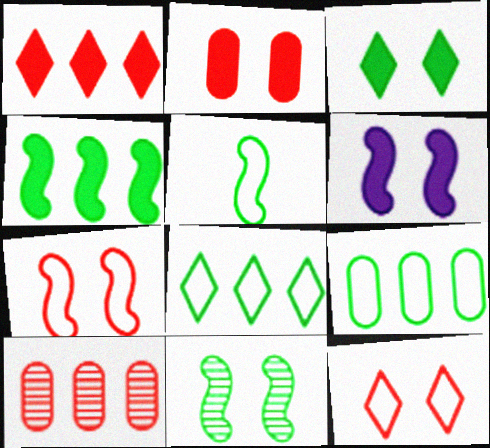[[2, 3, 6], 
[4, 5, 11], 
[6, 7, 11]]